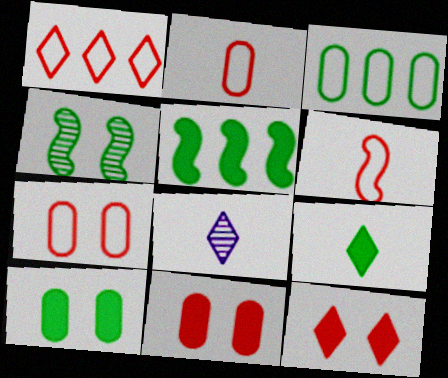[[1, 6, 7], 
[3, 4, 9], 
[5, 7, 8], 
[5, 9, 10]]